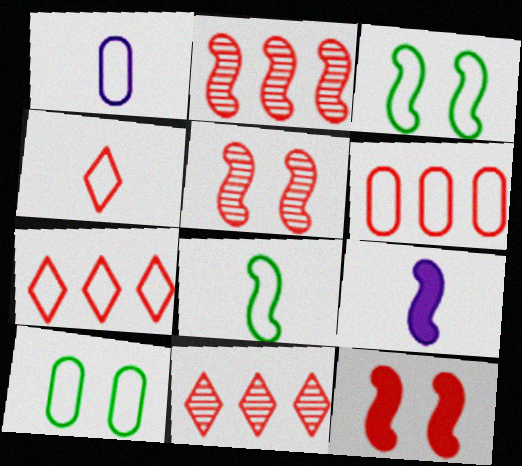[[1, 3, 7], 
[1, 4, 8], 
[1, 6, 10], 
[2, 3, 9], 
[9, 10, 11]]